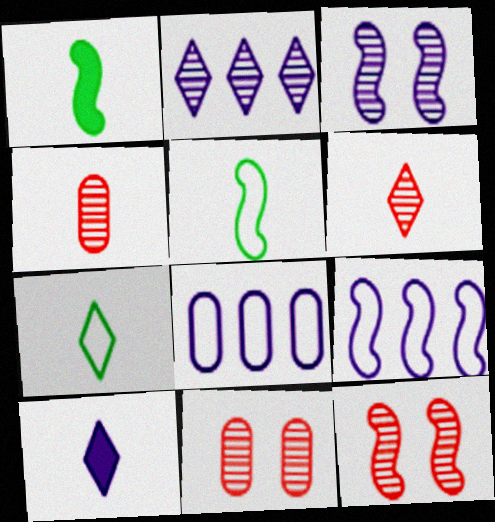[[1, 9, 12], 
[3, 8, 10], 
[4, 5, 10], 
[6, 7, 10]]